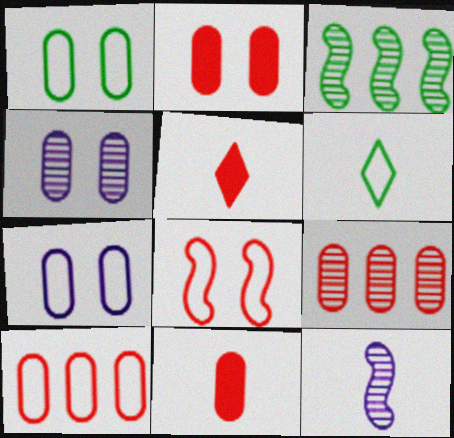[[1, 2, 4], 
[3, 5, 7], 
[5, 8, 9], 
[6, 11, 12]]